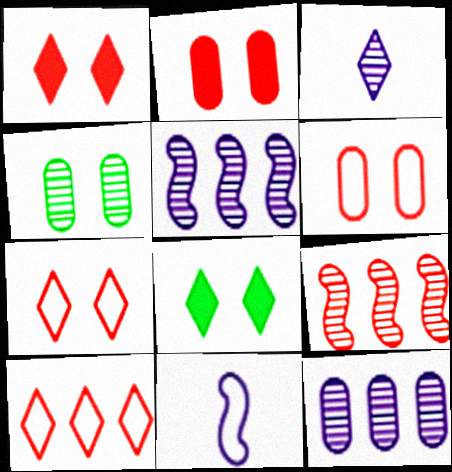[[3, 4, 9], 
[3, 8, 10]]